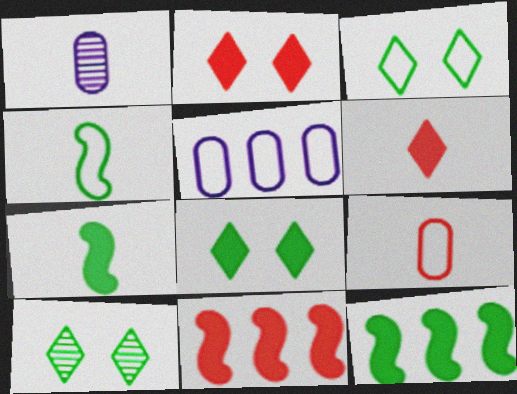[[1, 3, 11], 
[1, 4, 6], 
[3, 8, 10]]